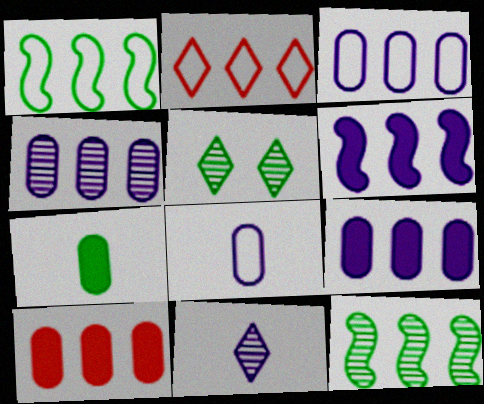[[1, 2, 3], 
[1, 5, 7], 
[2, 9, 12], 
[3, 4, 9]]